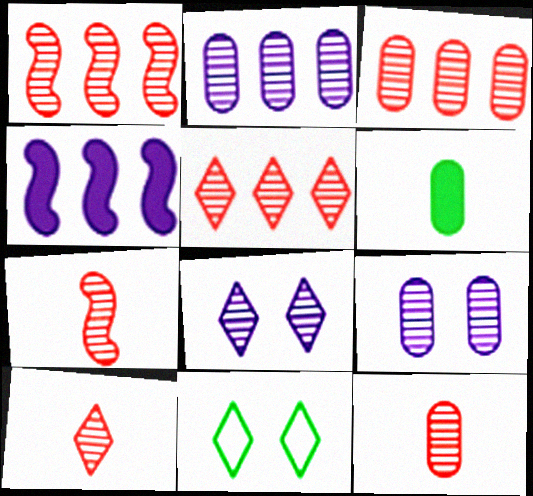[[1, 3, 5], 
[4, 11, 12], 
[7, 10, 12]]